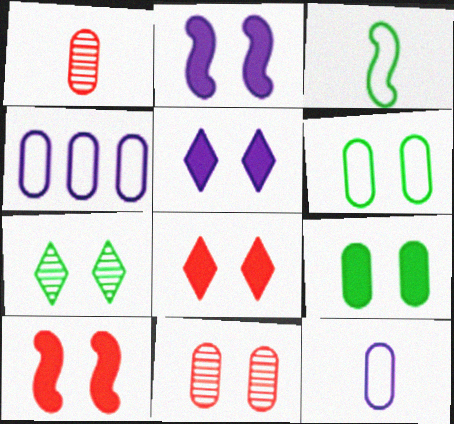[[1, 4, 9], 
[2, 8, 9], 
[5, 9, 10]]